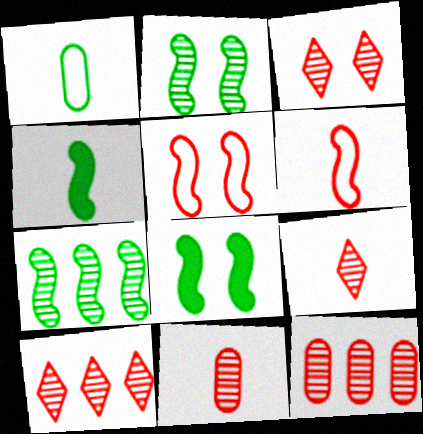[[3, 9, 10]]